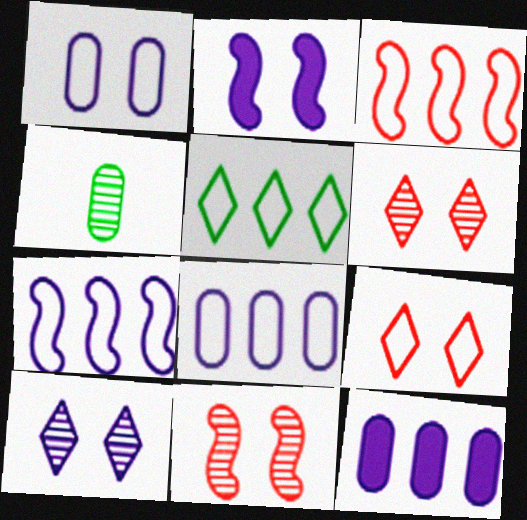[[1, 2, 10], 
[3, 5, 8]]